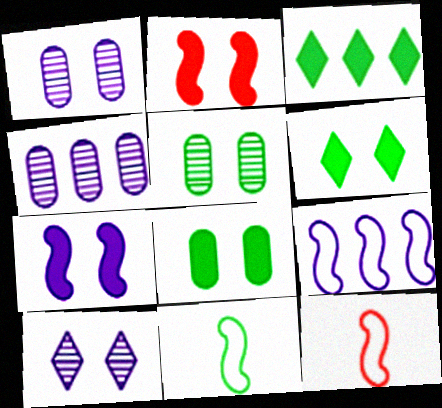[[1, 3, 12], 
[3, 5, 11], 
[4, 6, 12]]